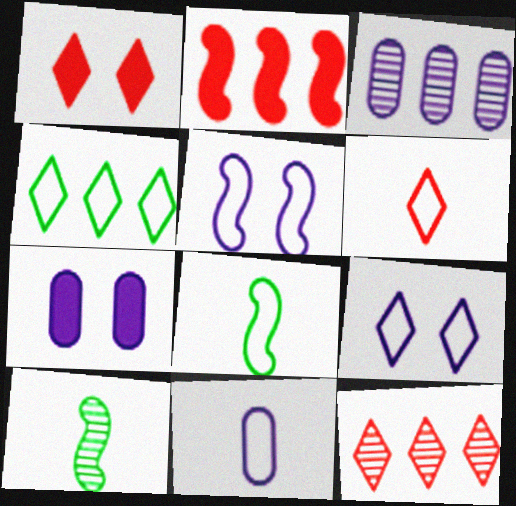[[1, 3, 8], 
[1, 6, 12], 
[2, 3, 4], 
[2, 5, 10], 
[3, 7, 11], 
[4, 6, 9], 
[6, 8, 11], 
[7, 8, 12]]